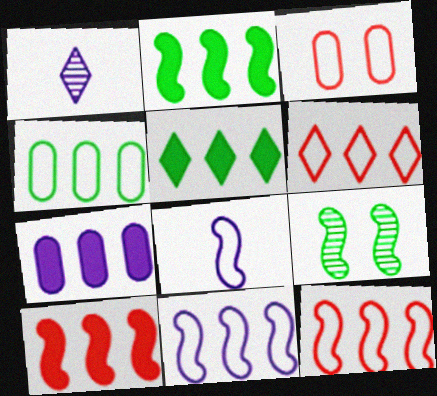[[1, 2, 3], 
[4, 6, 11], 
[5, 7, 10], 
[8, 9, 10]]